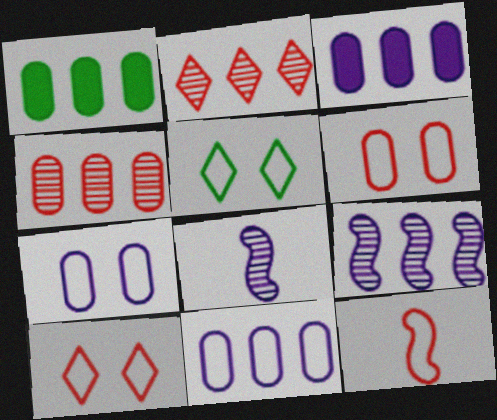[[1, 4, 11], 
[1, 8, 10], 
[5, 11, 12]]